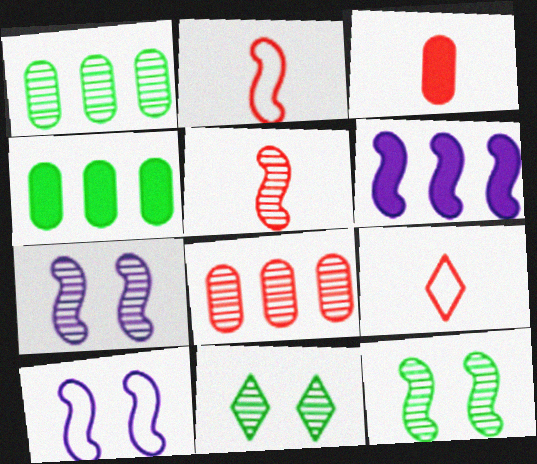[[2, 6, 12], 
[3, 5, 9], 
[4, 7, 9]]